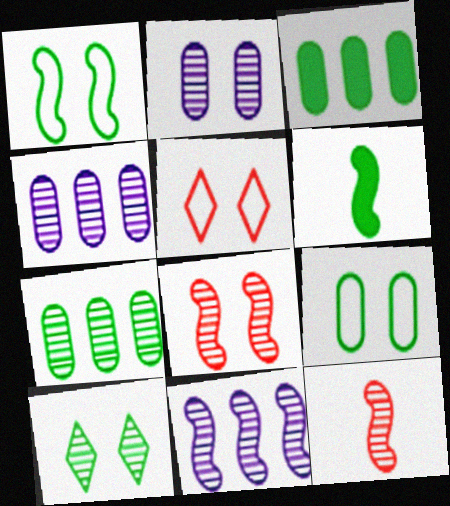[[2, 8, 10], 
[4, 5, 6], 
[4, 10, 12]]